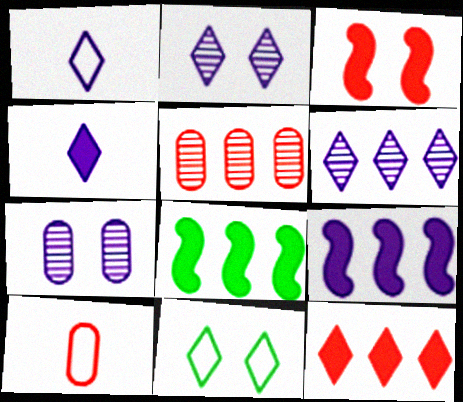[[1, 7, 9], 
[2, 8, 10], 
[3, 7, 11]]